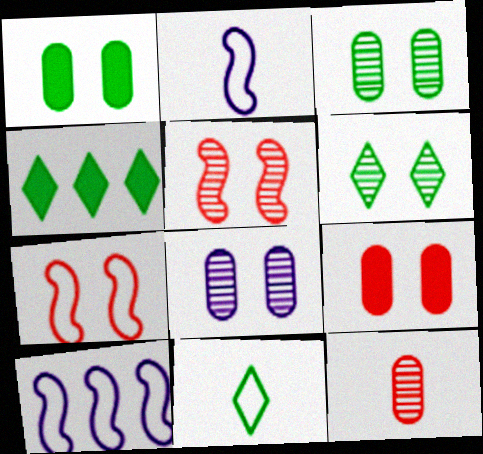[[4, 6, 11], 
[5, 6, 8]]